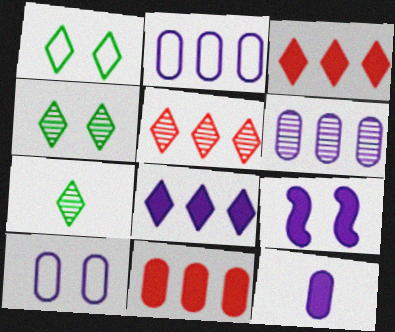[[6, 10, 12], 
[8, 9, 12]]